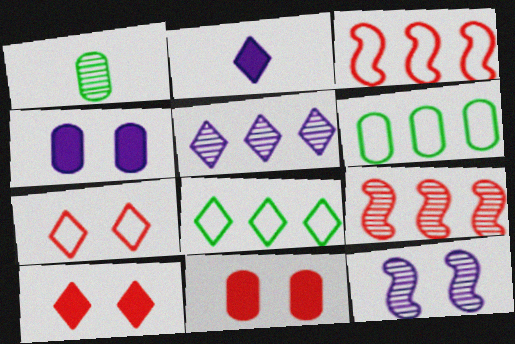[]